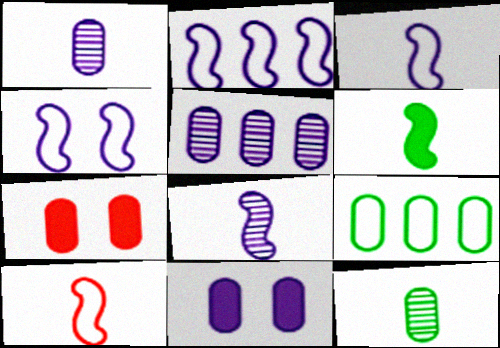[[1, 7, 9], 
[2, 3, 4], 
[6, 8, 10]]